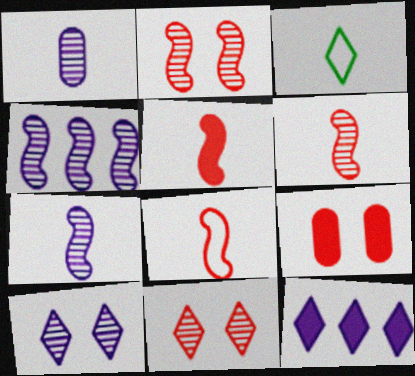[[1, 3, 5], 
[1, 4, 10], 
[3, 4, 9], 
[3, 11, 12], 
[5, 6, 8]]